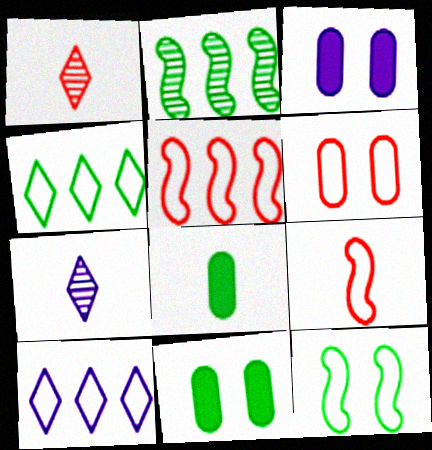[[5, 7, 11], 
[7, 8, 9]]